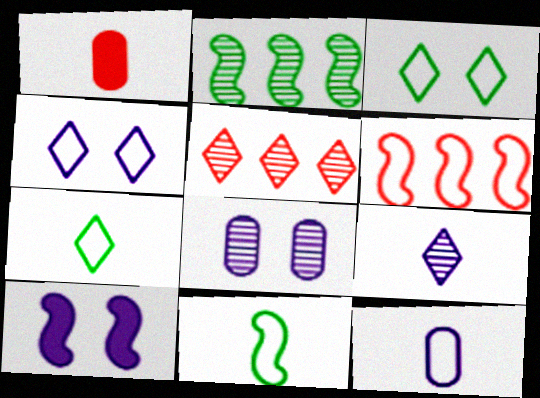[[1, 2, 4], 
[1, 9, 11], 
[3, 6, 12], 
[4, 8, 10]]